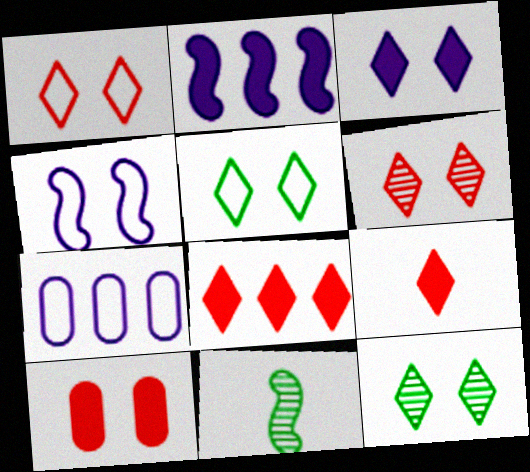[[1, 3, 12], 
[3, 5, 6], 
[4, 10, 12]]